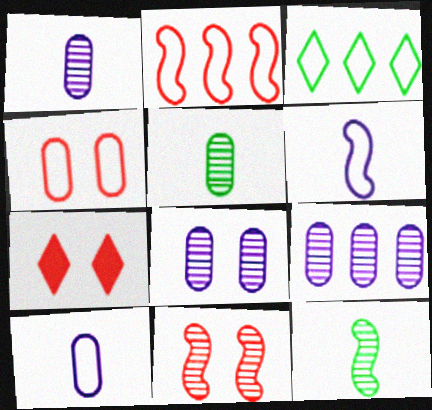[[1, 8, 9], 
[3, 4, 6], 
[4, 7, 11]]